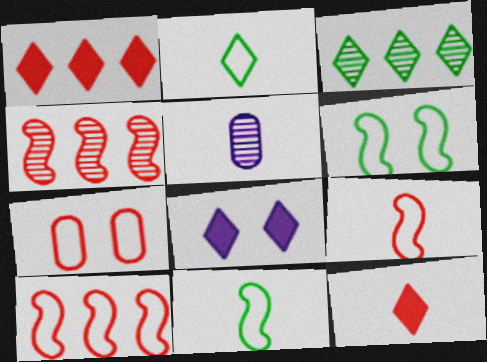[[1, 5, 6], 
[4, 7, 12], 
[5, 11, 12]]